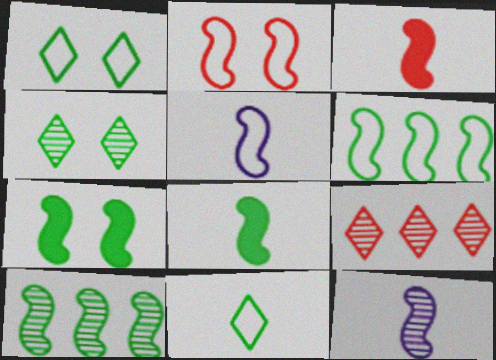[[2, 5, 6]]